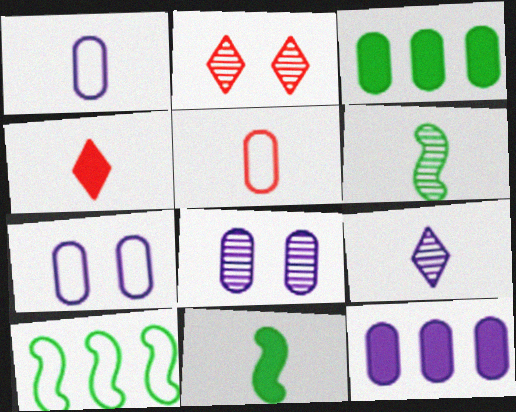[[1, 4, 6], 
[1, 8, 12], 
[3, 5, 8], 
[4, 8, 10], 
[5, 9, 11]]